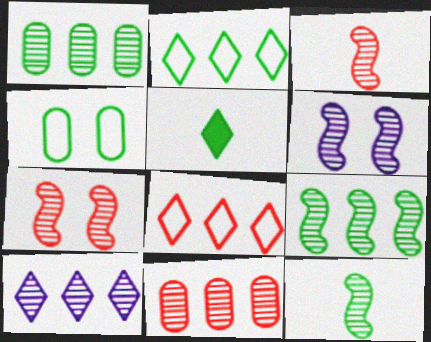[[3, 6, 9], 
[4, 5, 9], 
[9, 10, 11]]